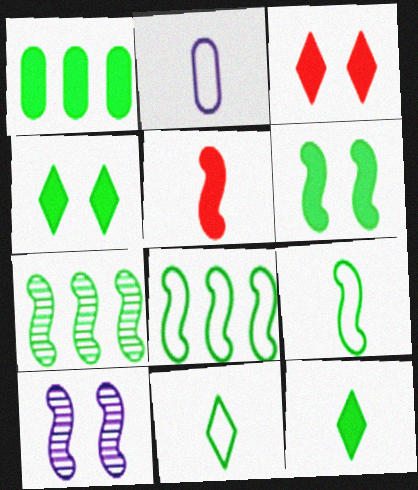[[1, 6, 12], 
[2, 3, 7], 
[5, 8, 10], 
[6, 7, 9]]